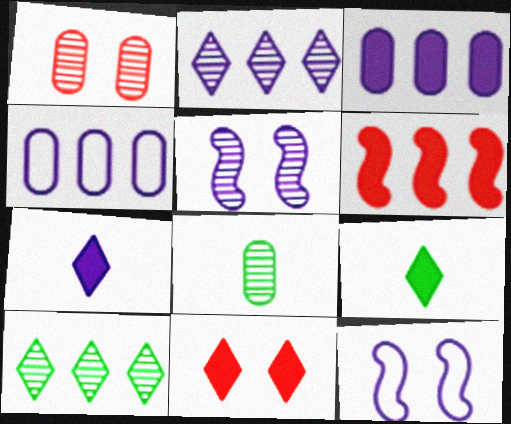[[4, 5, 7], 
[4, 6, 10]]